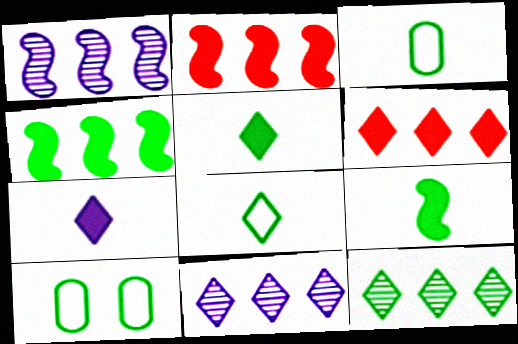[[9, 10, 12]]